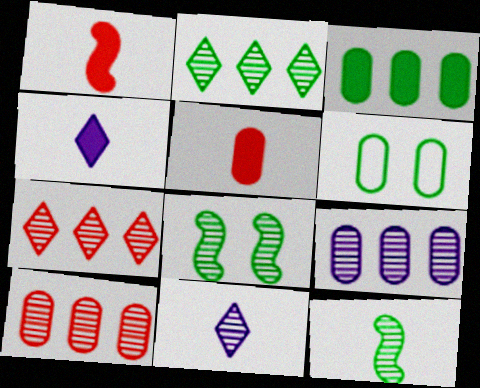[[5, 6, 9], 
[8, 10, 11]]